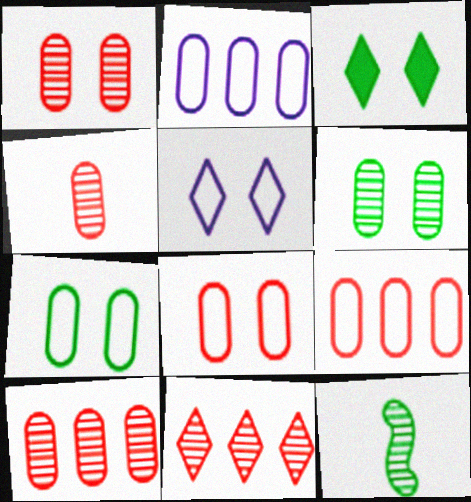[[1, 4, 10]]